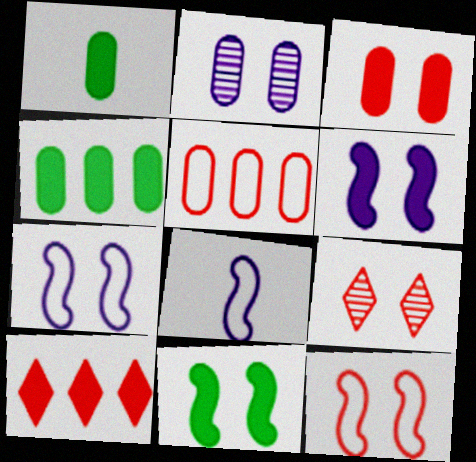[[1, 2, 5], 
[1, 6, 10], 
[3, 9, 12], 
[4, 8, 9]]